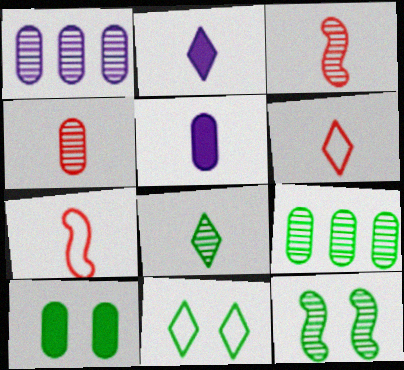[[2, 6, 8], 
[5, 7, 8], 
[8, 9, 12], 
[10, 11, 12]]